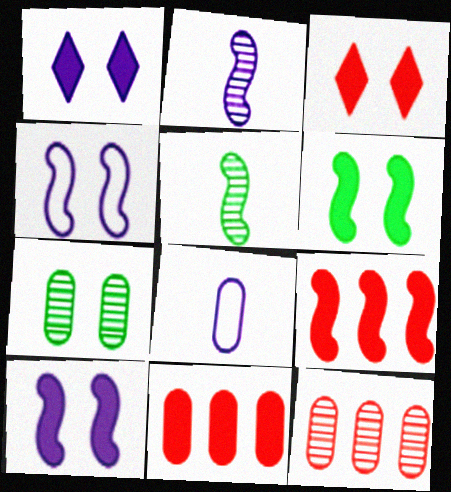[[3, 4, 7], 
[4, 5, 9], 
[7, 8, 11]]